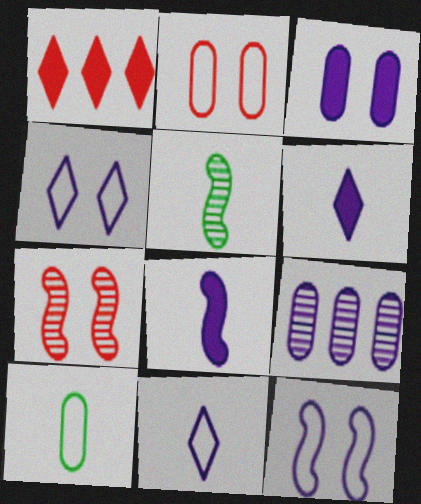[[4, 8, 9], 
[6, 9, 12]]